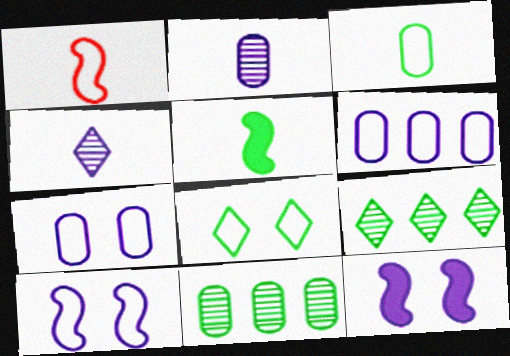[[1, 6, 8], 
[4, 6, 12], 
[5, 8, 11]]